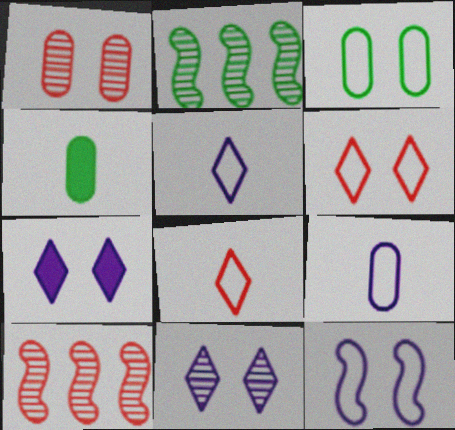[[3, 6, 12]]